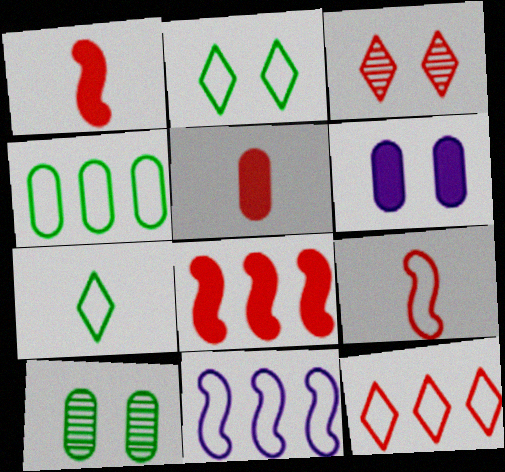[[4, 11, 12]]